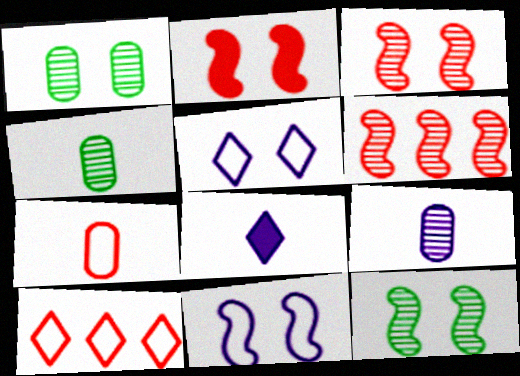[[1, 2, 5], 
[2, 11, 12]]